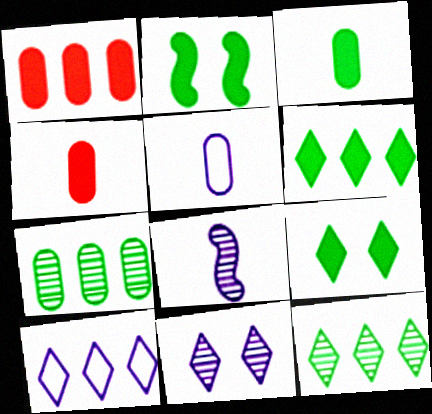[[2, 3, 6]]